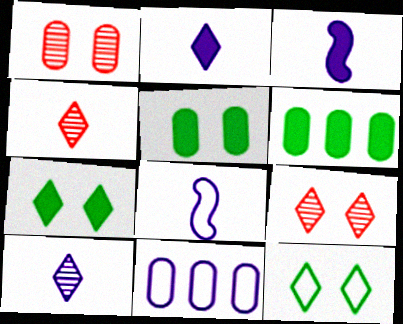[[6, 8, 9]]